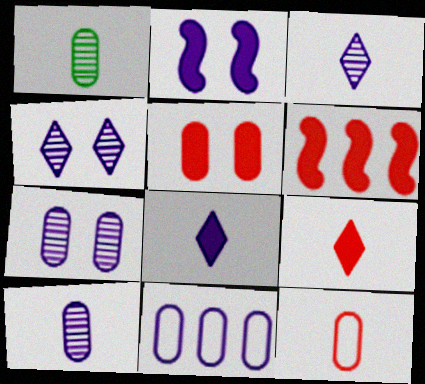[[1, 5, 11], 
[2, 3, 11], 
[5, 6, 9]]